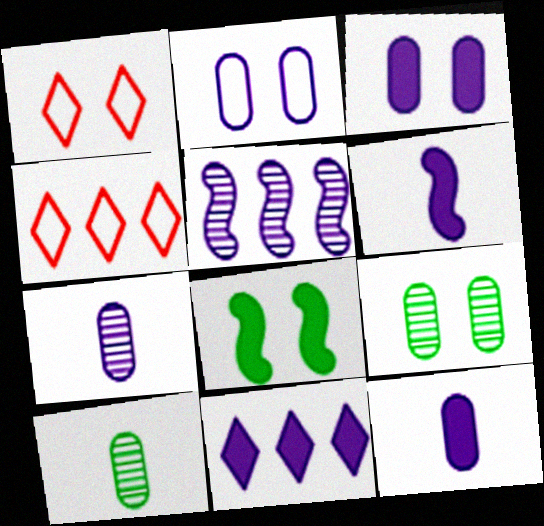[[3, 6, 11], 
[4, 6, 9], 
[4, 7, 8]]